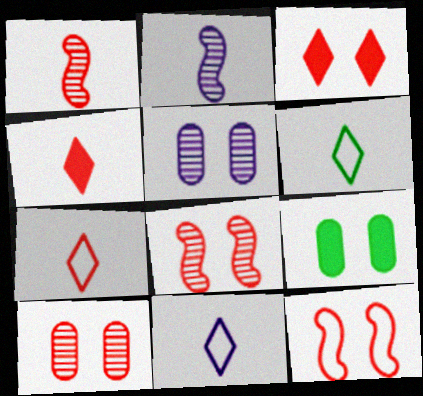[[3, 10, 12], 
[6, 7, 11]]